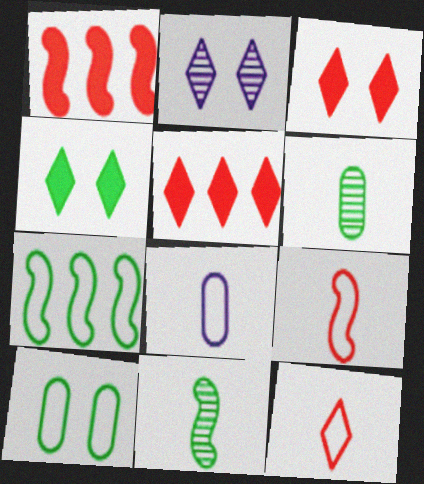[[4, 6, 7]]